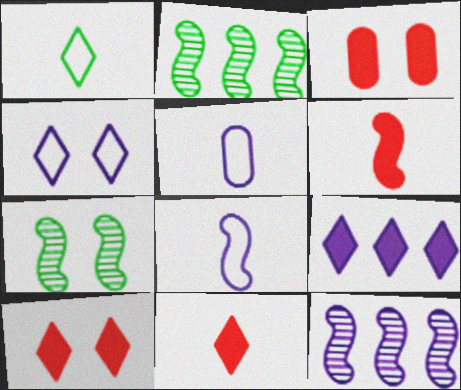[[1, 3, 12], 
[2, 5, 10], 
[3, 4, 7]]